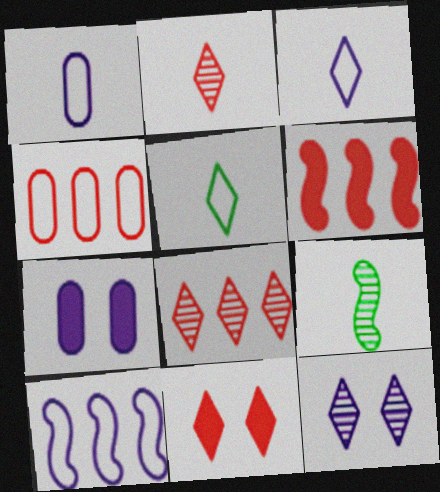[[4, 6, 8]]